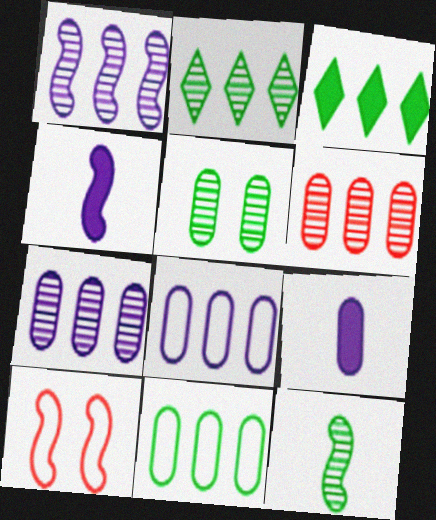[[1, 2, 6], 
[2, 5, 12], 
[2, 9, 10]]